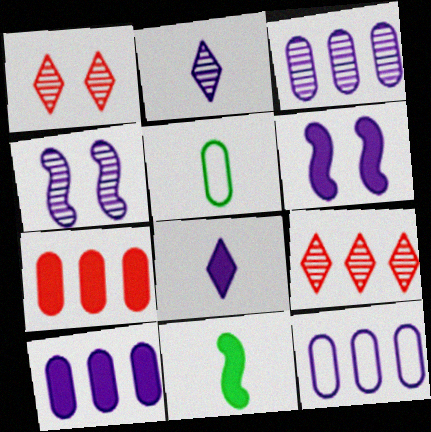[[1, 11, 12], 
[2, 3, 4], 
[2, 6, 12], 
[3, 10, 12], 
[4, 8, 12], 
[5, 6, 9], 
[6, 8, 10]]